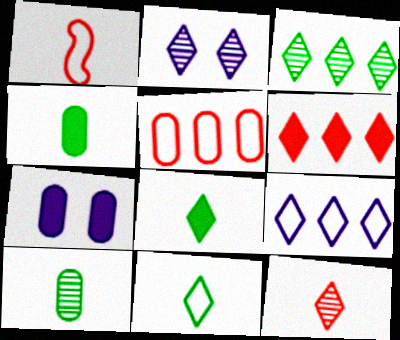[[1, 3, 7], 
[2, 3, 12], 
[2, 6, 11], 
[3, 6, 9], 
[5, 7, 10]]